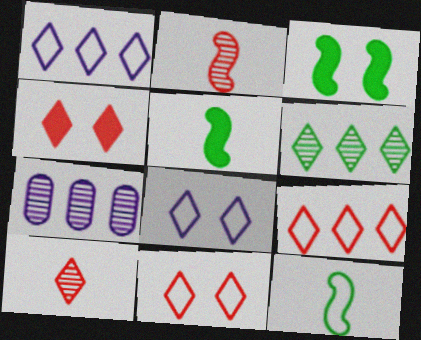[[4, 7, 12], 
[4, 9, 10], 
[5, 7, 11]]